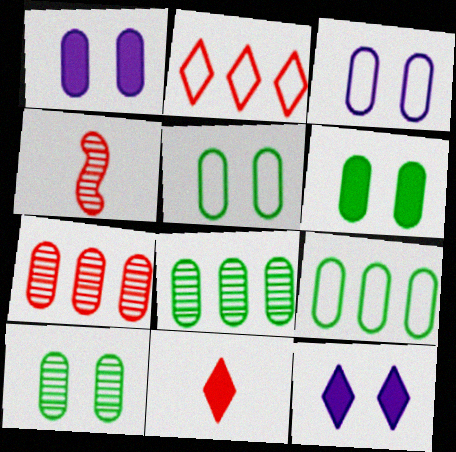[[4, 9, 12], 
[5, 6, 10]]